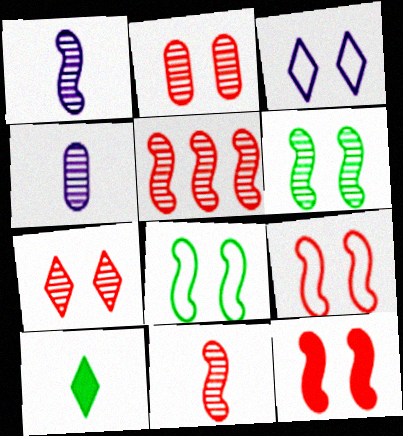[[1, 5, 6]]